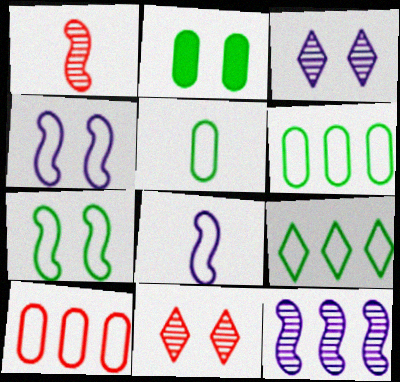[[2, 4, 11], 
[5, 7, 9]]